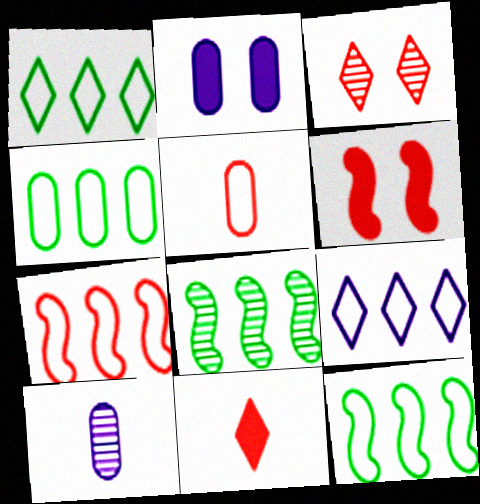[[1, 4, 12], 
[1, 6, 10], 
[3, 8, 10], 
[4, 7, 9]]